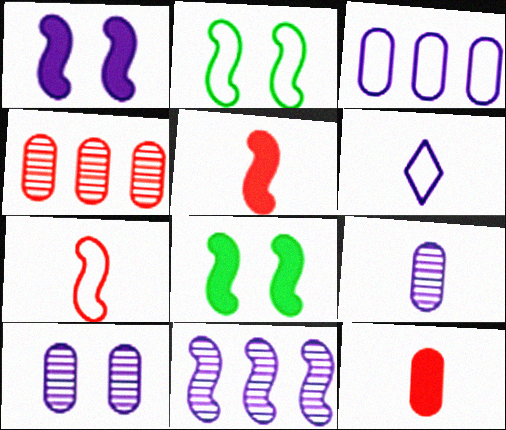[[2, 5, 11], 
[4, 6, 8], 
[7, 8, 11]]